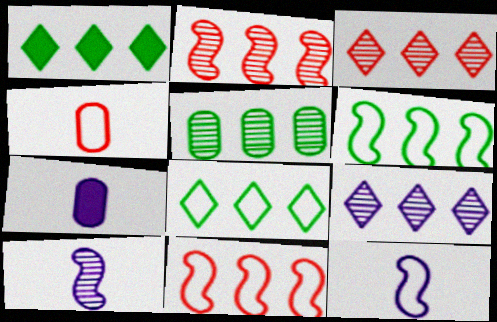[[1, 5, 6], 
[2, 5, 9]]